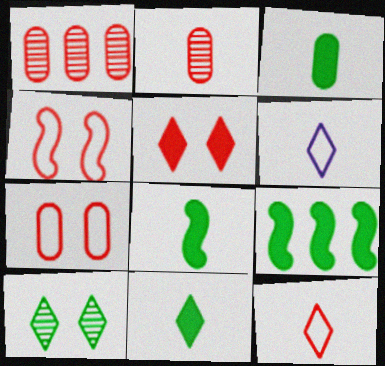[[2, 6, 8], 
[3, 8, 11]]